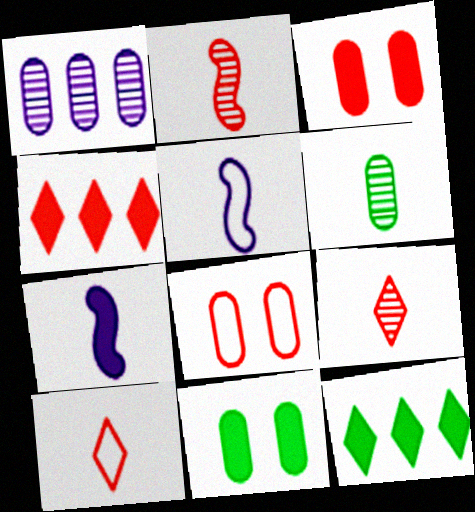[[2, 4, 8], 
[3, 7, 12], 
[4, 7, 11], 
[6, 7, 10]]